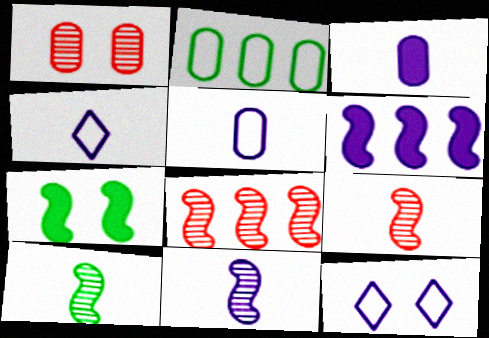[[1, 2, 3], 
[1, 7, 12], 
[3, 4, 11], 
[9, 10, 11]]